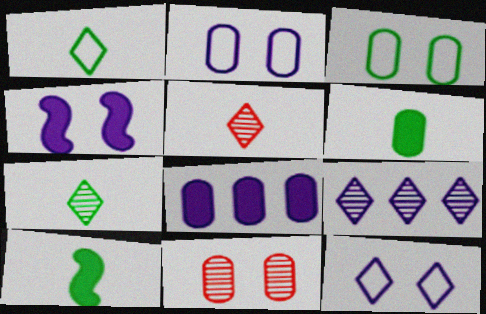[]